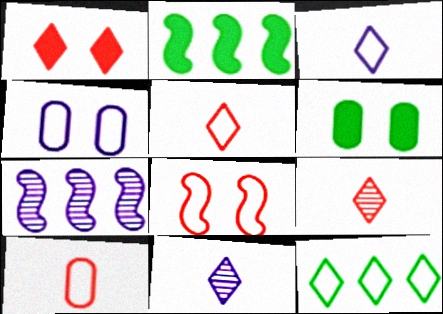[[1, 11, 12], 
[2, 4, 9], 
[5, 6, 7]]